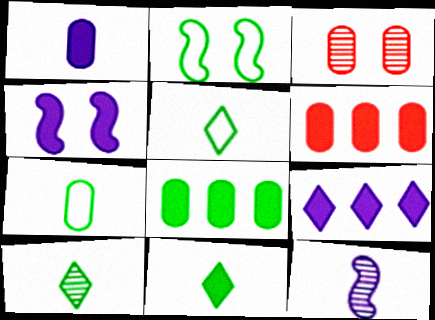[[1, 4, 9], 
[2, 8, 10], 
[4, 6, 11], 
[5, 10, 11]]